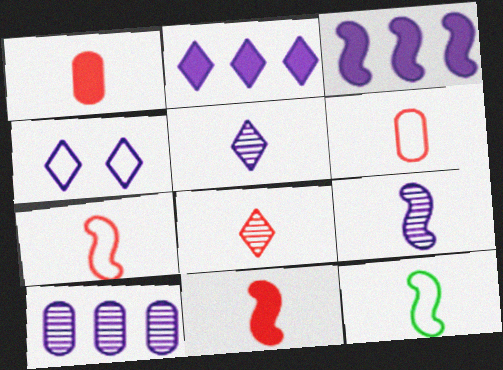[[1, 5, 12], 
[1, 7, 8], 
[2, 4, 5], 
[6, 8, 11], 
[9, 11, 12]]